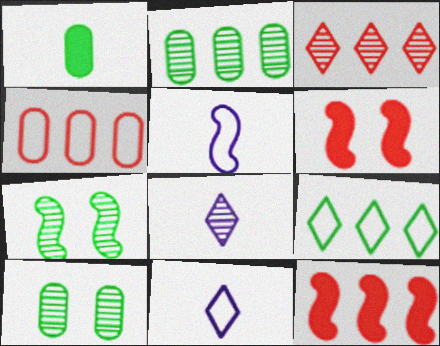[[1, 7, 9], 
[2, 6, 11], 
[3, 4, 12], 
[5, 7, 12], 
[10, 11, 12]]